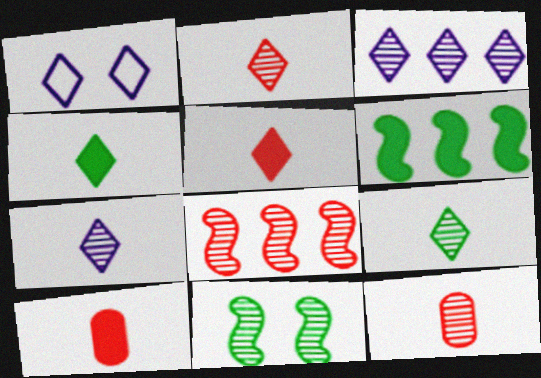[[1, 6, 12], 
[2, 7, 9], 
[3, 11, 12]]